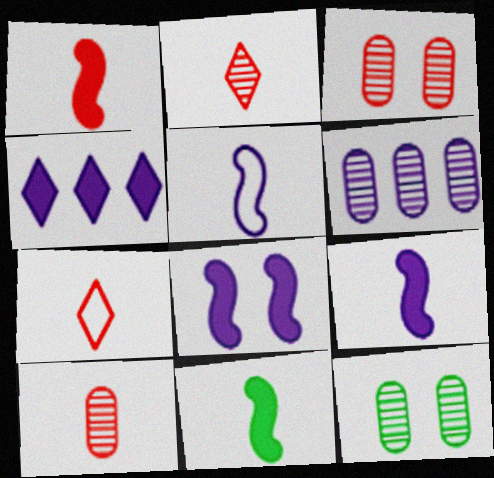[[1, 7, 10], 
[1, 9, 11], 
[6, 10, 12]]